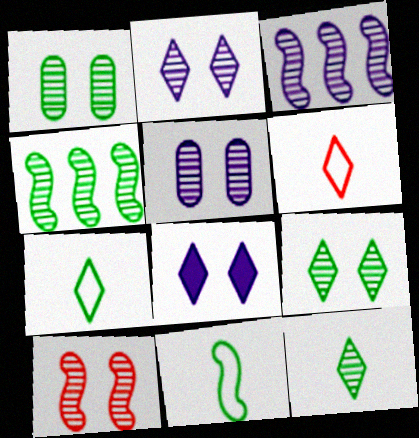[[1, 2, 10], 
[1, 4, 12], 
[5, 9, 10]]